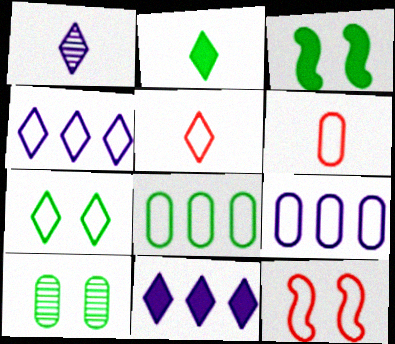[[1, 2, 5], 
[3, 7, 10], 
[4, 5, 7]]